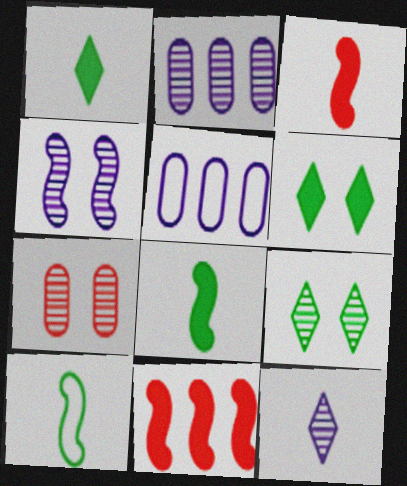[[2, 4, 12], 
[3, 5, 9], 
[4, 7, 9], 
[4, 10, 11]]